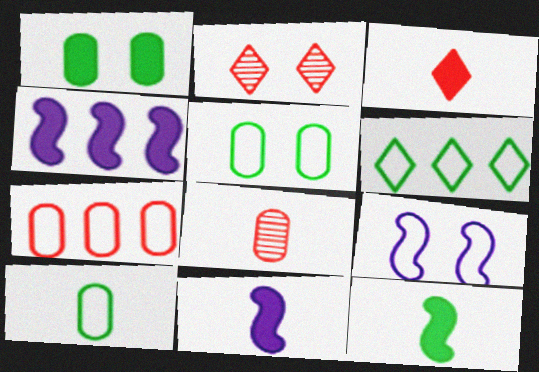[[1, 2, 9], 
[1, 3, 4], 
[2, 4, 10]]